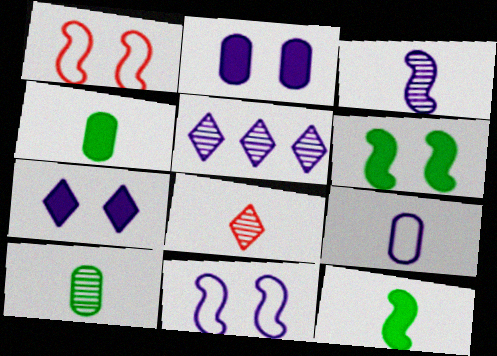[[1, 4, 5], 
[3, 8, 10], 
[8, 9, 12]]